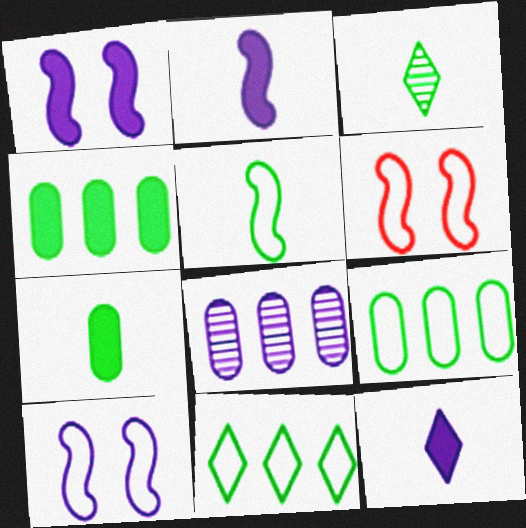[[3, 5, 7], 
[8, 10, 12]]